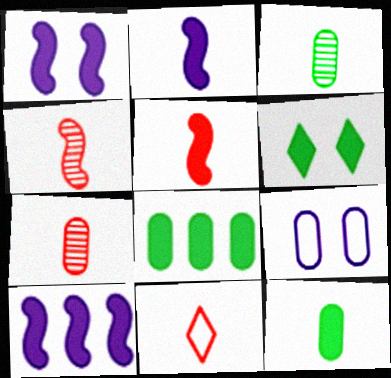[[1, 2, 10], 
[2, 3, 11], 
[5, 7, 11], 
[7, 8, 9]]